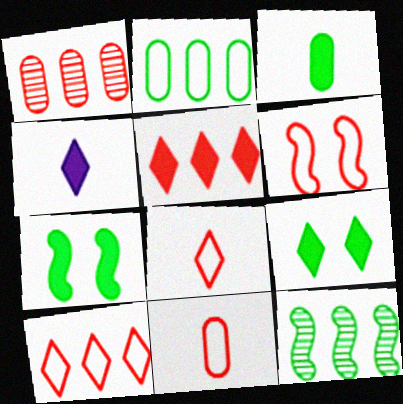[[4, 5, 9], 
[6, 10, 11]]